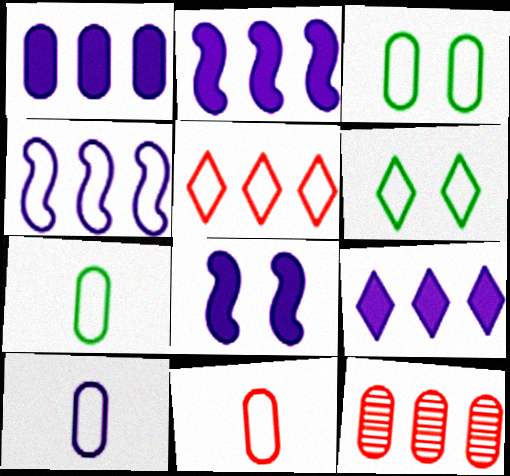[[1, 2, 9], 
[4, 6, 11], 
[7, 10, 11]]